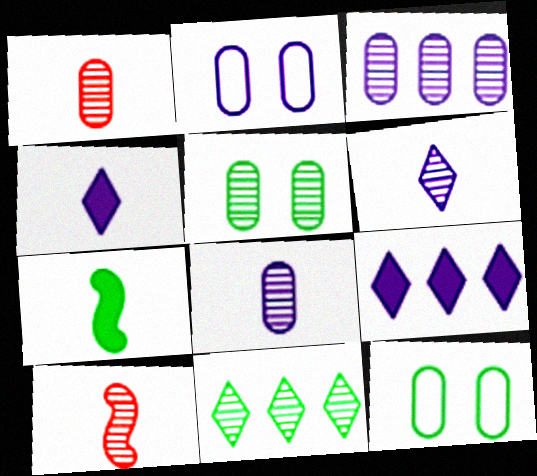[[1, 3, 5], 
[7, 11, 12], 
[9, 10, 12]]